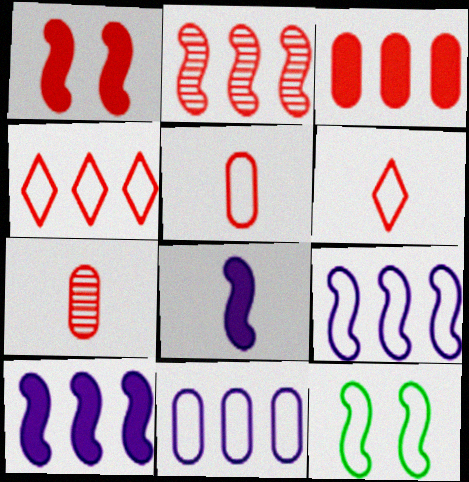[[1, 4, 7], 
[2, 3, 4], 
[2, 8, 12], 
[6, 11, 12]]